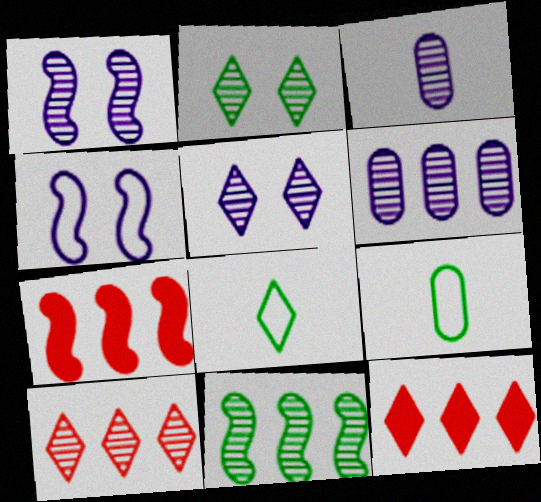[[1, 9, 12], 
[5, 7, 9], 
[5, 8, 12], 
[6, 10, 11]]